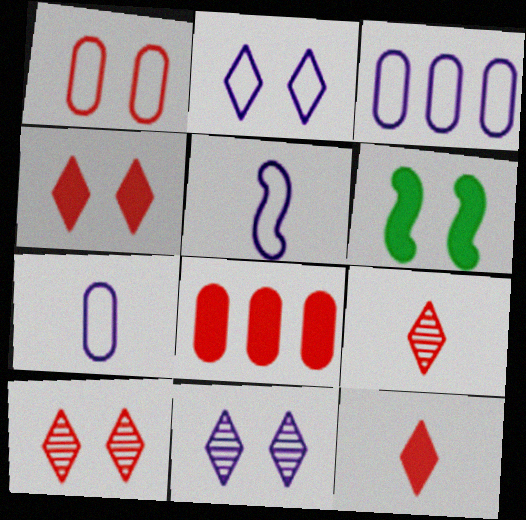[[1, 6, 11], 
[2, 3, 5], 
[3, 6, 9]]